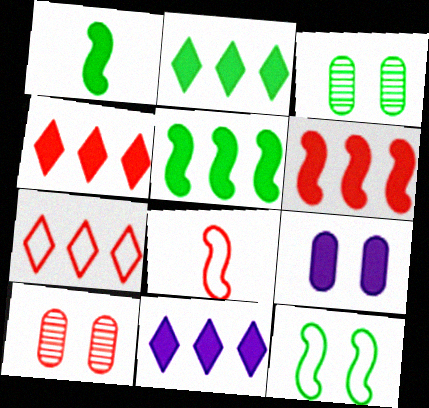[[1, 4, 9], 
[2, 4, 11], 
[3, 8, 11], 
[4, 8, 10]]